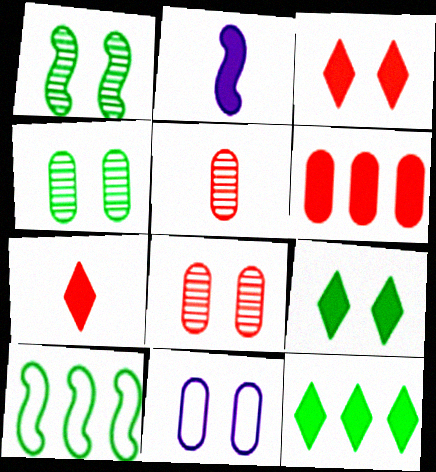[[1, 3, 11], 
[2, 6, 9]]